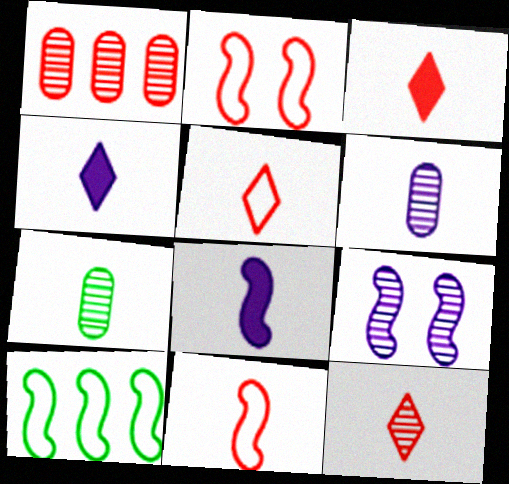[[1, 2, 3], 
[3, 5, 12], 
[4, 7, 11], 
[5, 7, 8]]